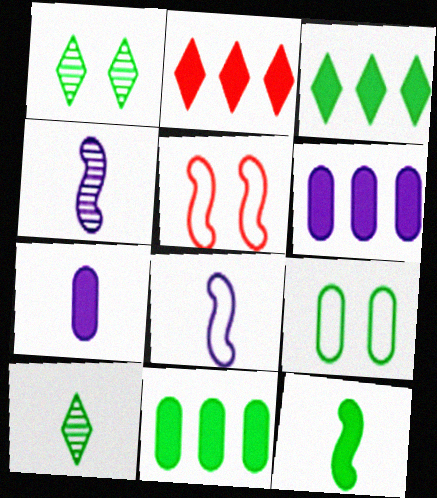[[2, 4, 9], 
[5, 6, 10]]